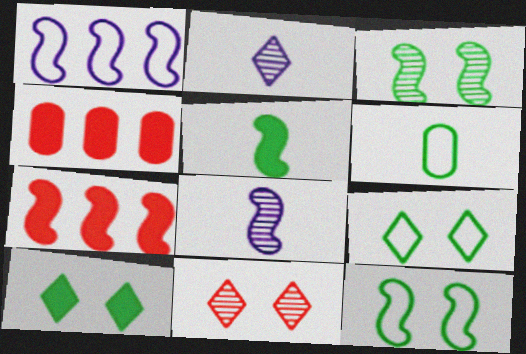[[2, 4, 12], 
[4, 8, 9], 
[7, 8, 12]]